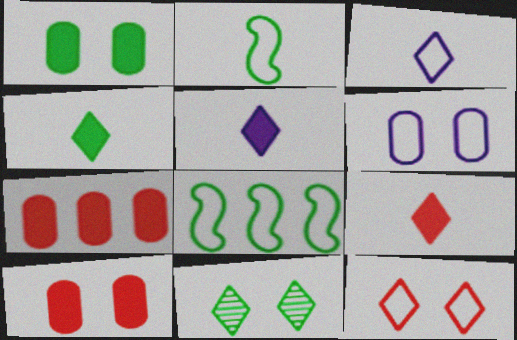[[4, 5, 9]]